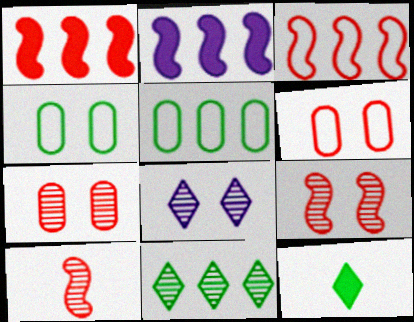[]